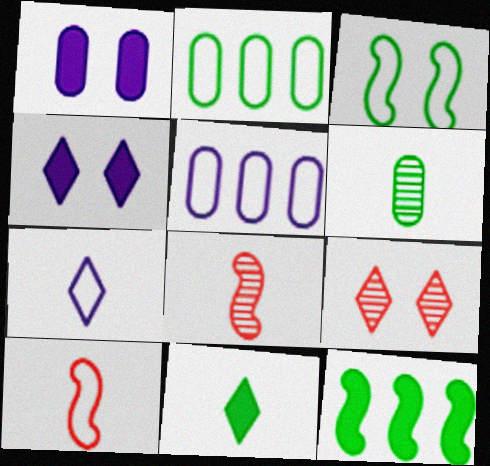[[1, 3, 9], 
[2, 4, 8]]